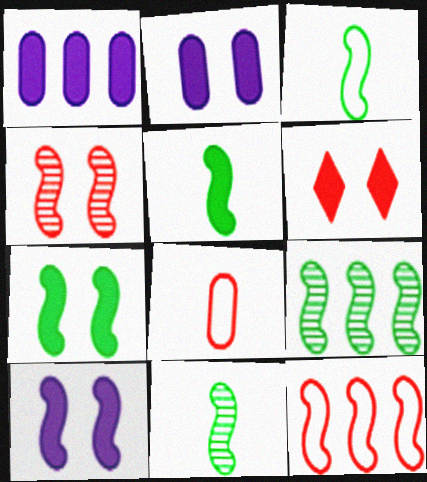[[1, 5, 6], 
[2, 6, 7], 
[3, 5, 11], 
[3, 7, 9], 
[10, 11, 12]]